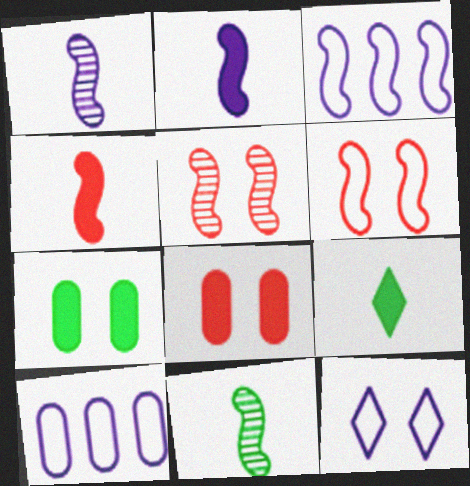[[5, 7, 12], 
[5, 9, 10]]